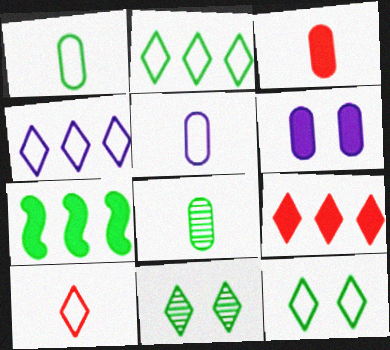[[1, 7, 11], 
[3, 5, 8], 
[4, 10, 12], 
[7, 8, 12]]